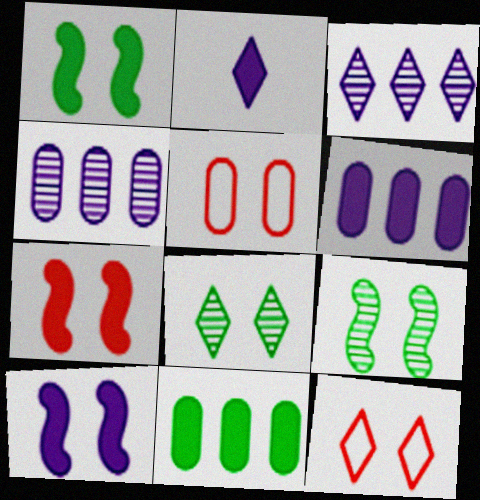[[1, 7, 10], 
[2, 6, 10], 
[2, 7, 11], 
[5, 8, 10]]